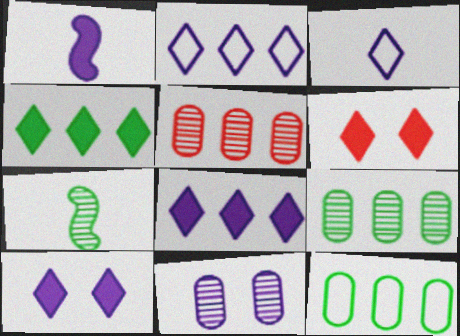[[1, 2, 11]]